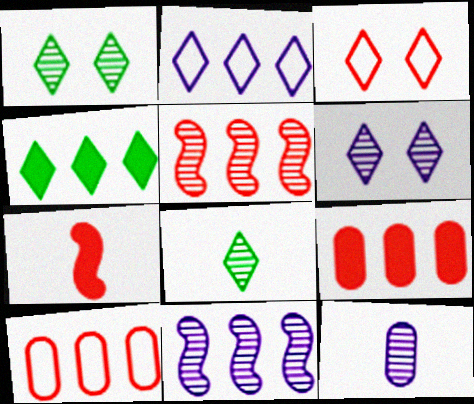[[1, 5, 12], 
[4, 10, 11], 
[6, 11, 12]]